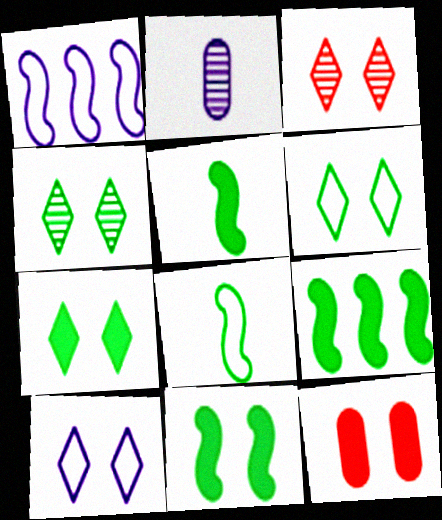[[3, 7, 10], 
[4, 6, 7], 
[5, 9, 11]]